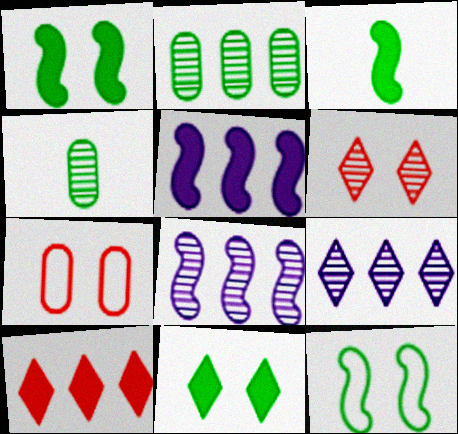[[3, 7, 9], 
[4, 6, 8]]